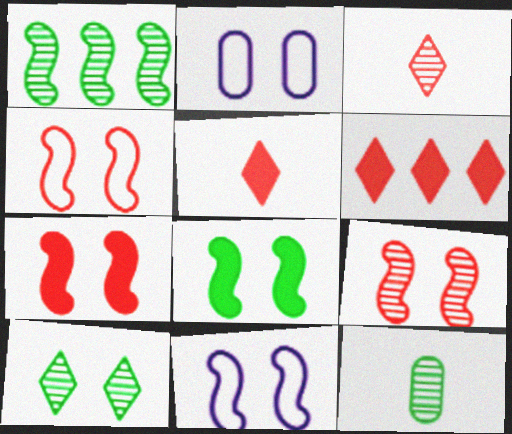[[1, 2, 5], 
[1, 10, 12], 
[2, 7, 10], 
[4, 7, 9], 
[6, 11, 12], 
[8, 9, 11]]